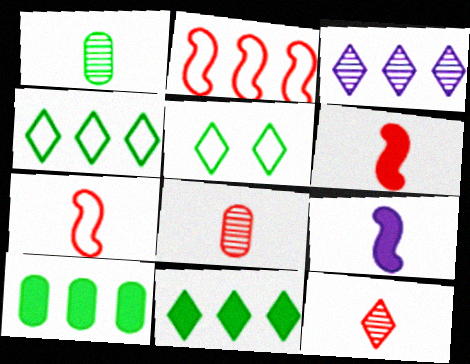[[2, 3, 10]]